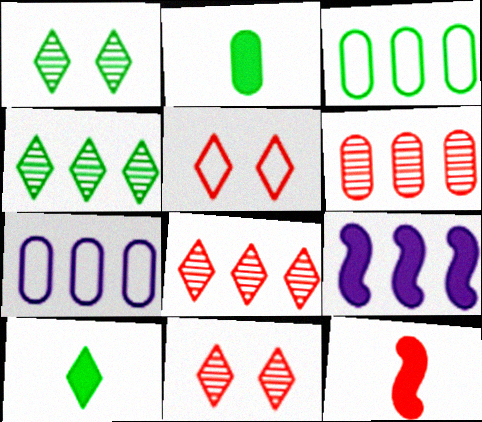[[1, 7, 12], 
[3, 8, 9], 
[5, 6, 12]]